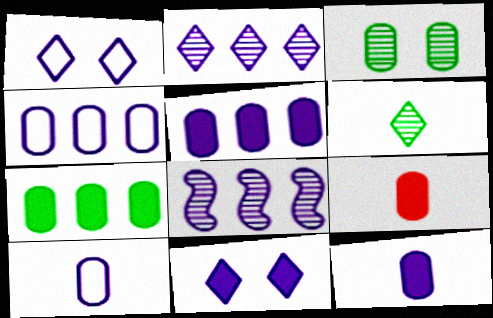[[1, 8, 12], 
[3, 4, 9], 
[8, 10, 11]]